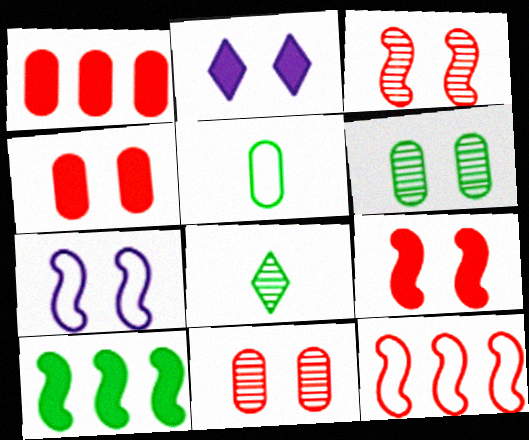[[1, 7, 8]]